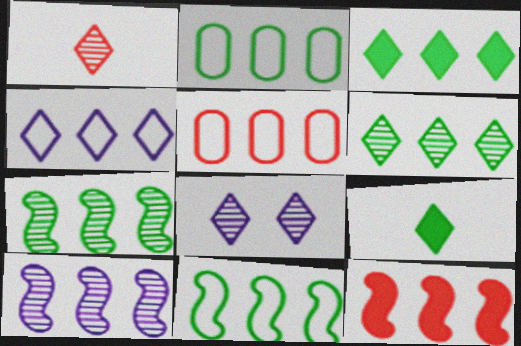[[1, 6, 8], 
[2, 3, 7], 
[3, 5, 10], 
[4, 5, 11], 
[10, 11, 12]]